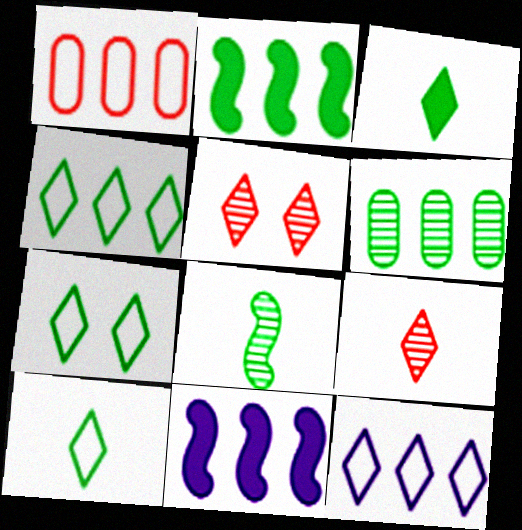[[2, 4, 6], 
[3, 5, 12], 
[4, 7, 10]]